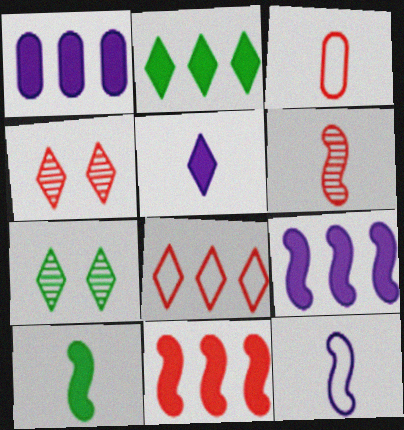[[1, 2, 11], 
[3, 4, 11], 
[3, 7, 9], 
[5, 7, 8], 
[6, 10, 12]]